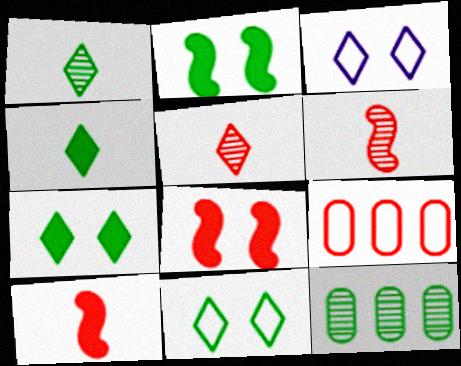[[3, 10, 12], 
[5, 8, 9]]